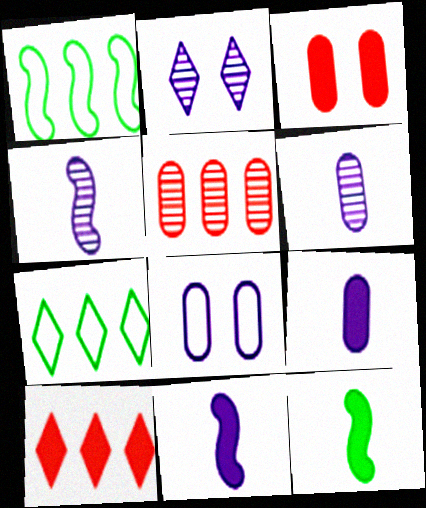[[3, 4, 7]]